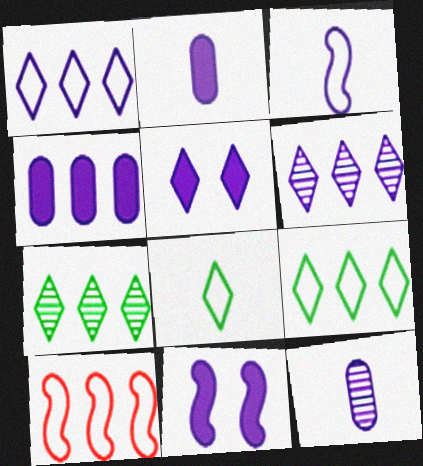[[1, 11, 12], 
[4, 7, 10]]